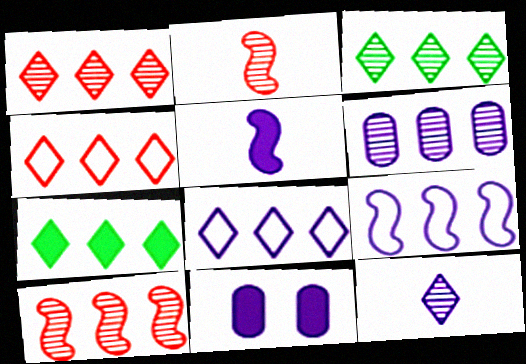[[1, 7, 8], 
[3, 6, 10], 
[9, 11, 12]]